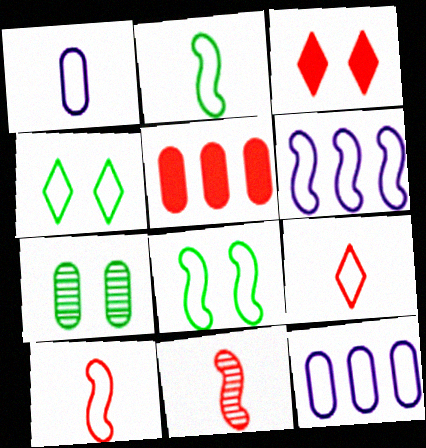[[1, 2, 9], 
[1, 5, 7], 
[4, 10, 12], 
[6, 8, 10], 
[8, 9, 12]]